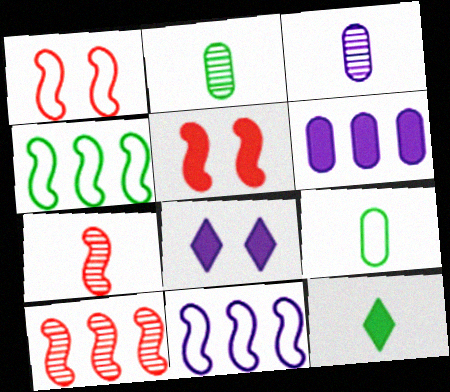[[3, 8, 11], 
[5, 6, 12], 
[8, 9, 10]]